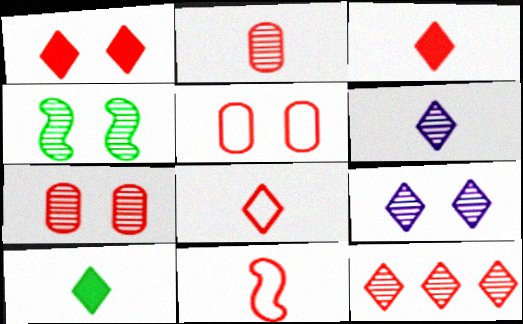[[1, 8, 12], 
[2, 3, 11], 
[4, 7, 9], 
[6, 8, 10]]